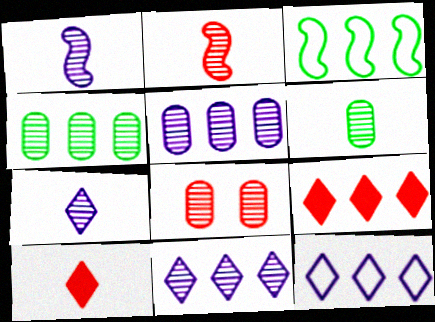[[2, 6, 7], 
[3, 5, 9], 
[5, 6, 8]]